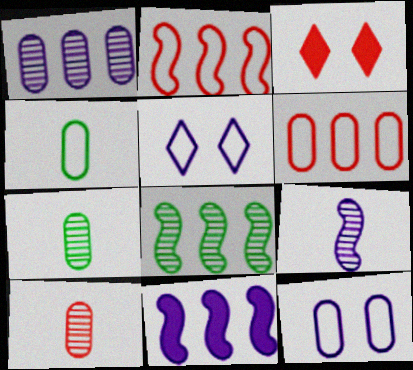[[2, 3, 10], 
[2, 4, 5], 
[2, 8, 11], 
[4, 6, 12]]